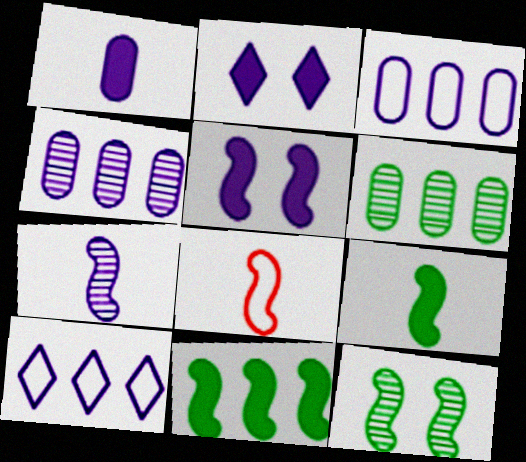[[2, 3, 7], 
[2, 6, 8], 
[7, 8, 9]]